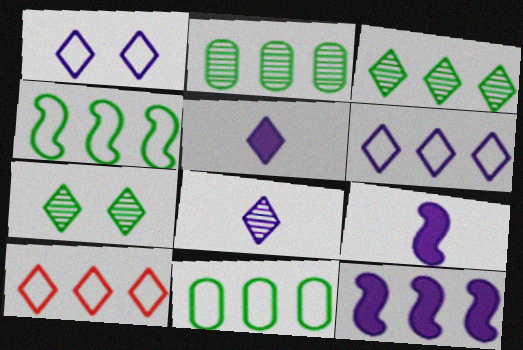[[2, 10, 12], 
[5, 7, 10]]